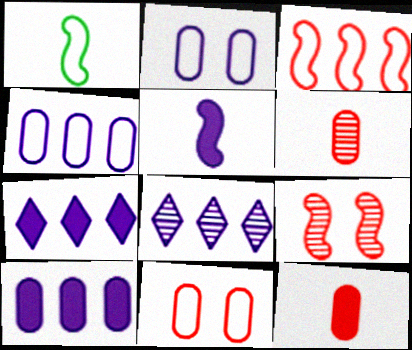[[2, 5, 8]]